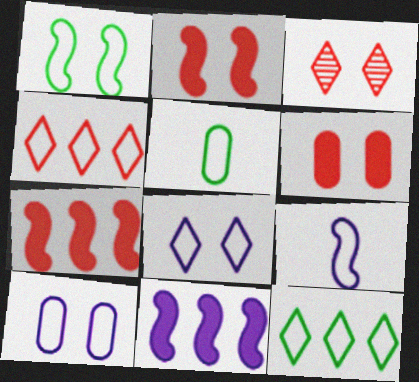[[1, 5, 12], 
[3, 5, 11]]